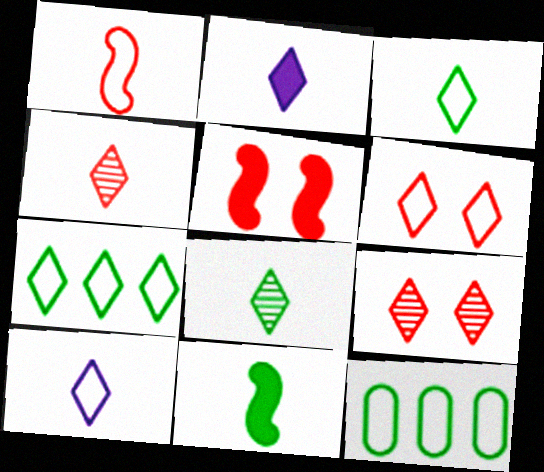[[2, 3, 4], 
[2, 7, 9], 
[6, 7, 10]]